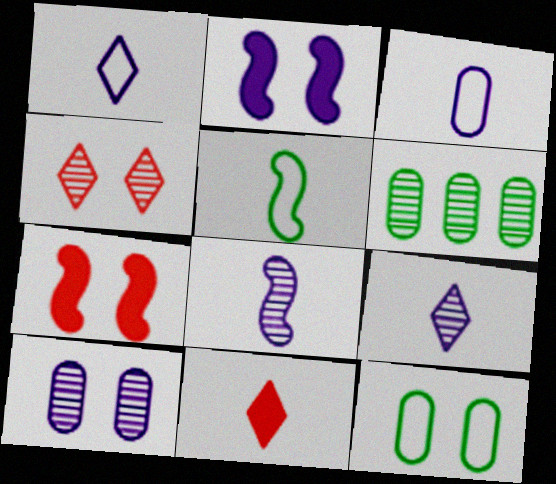[[1, 6, 7], 
[2, 4, 12], 
[4, 6, 8]]